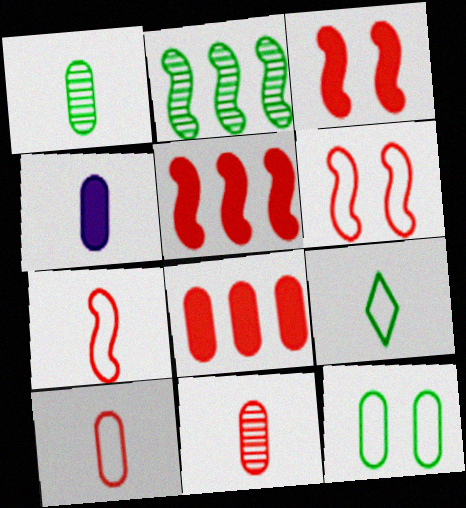[[1, 4, 10]]